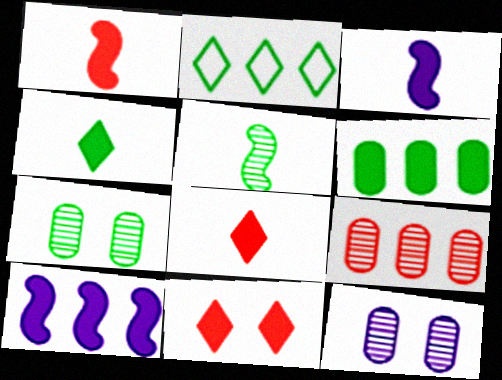[[1, 2, 12], 
[2, 9, 10], 
[3, 6, 11]]